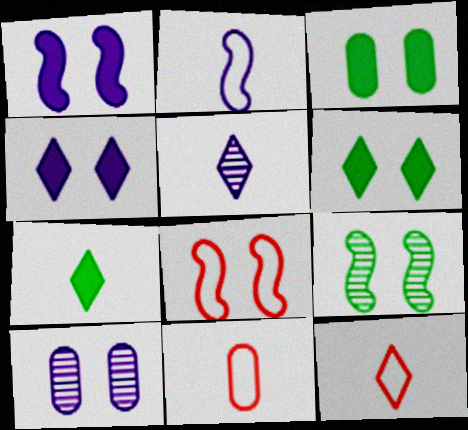[[1, 8, 9], 
[5, 7, 12], 
[6, 8, 10]]